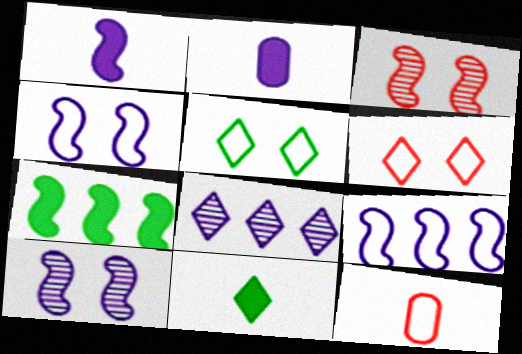[[1, 9, 10], 
[2, 4, 8], 
[5, 9, 12], 
[6, 8, 11]]